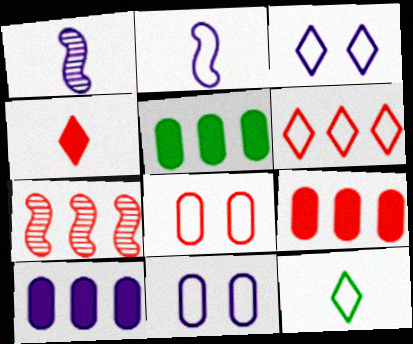[[1, 3, 10], 
[3, 6, 12], 
[4, 7, 8], 
[5, 9, 10], 
[6, 7, 9]]